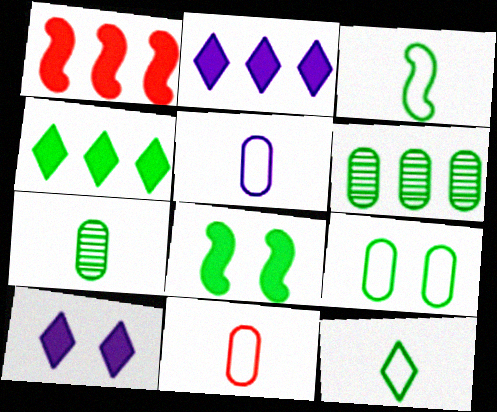[[6, 8, 12]]